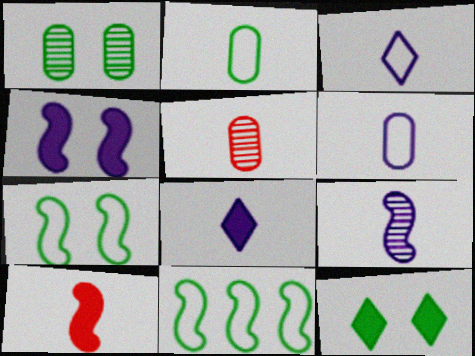[[1, 7, 12], 
[6, 8, 9]]